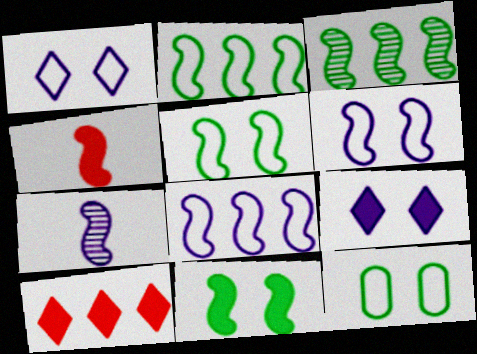[[3, 4, 6], 
[7, 10, 12]]